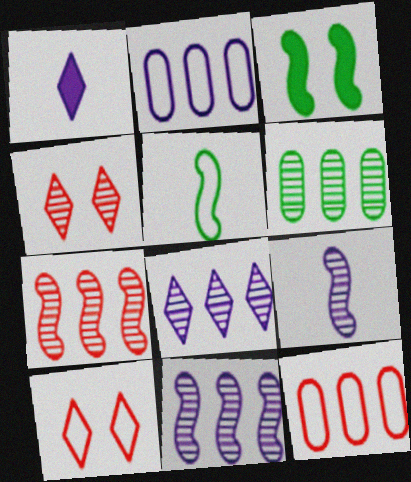[[2, 5, 10], 
[4, 6, 9], 
[6, 7, 8]]